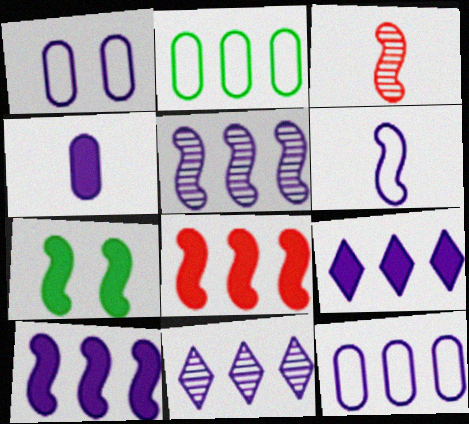[[2, 8, 11], 
[5, 9, 12], 
[10, 11, 12]]